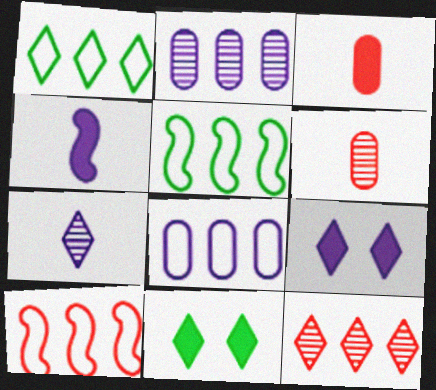[[1, 8, 10], 
[5, 6, 9]]